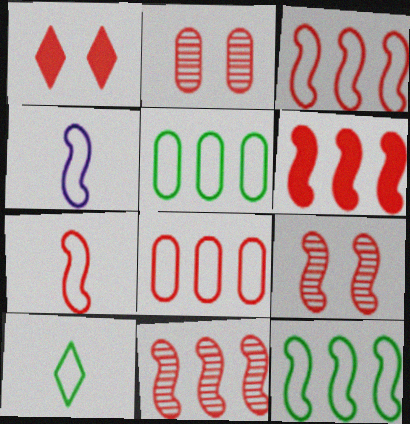[[3, 6, 11], 
[6, 7, 9]]